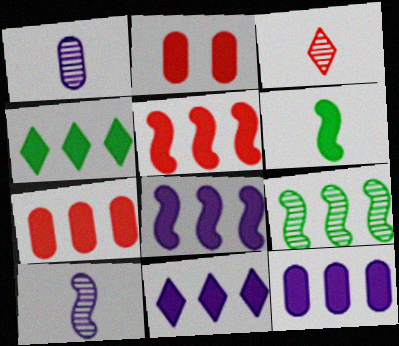[[2, 6, 11], 
[4, 5, 12], 
[4, 7, 8], 
[8, 11, 12]]